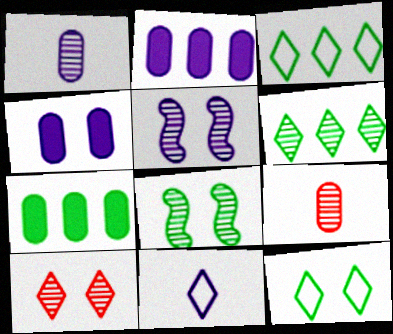[[2, 5, 11], 
[5, 6, 9]]